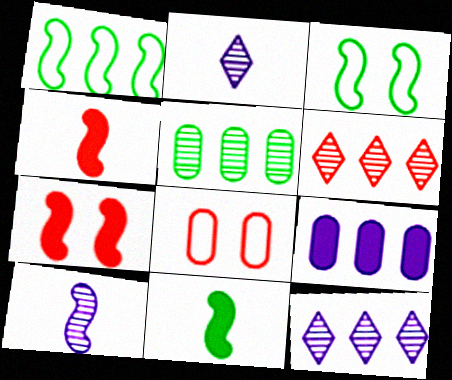[[1, 6, 9], 
[1, 7, 10], 
[4, 6, 8], 
[8, 11, 12]]